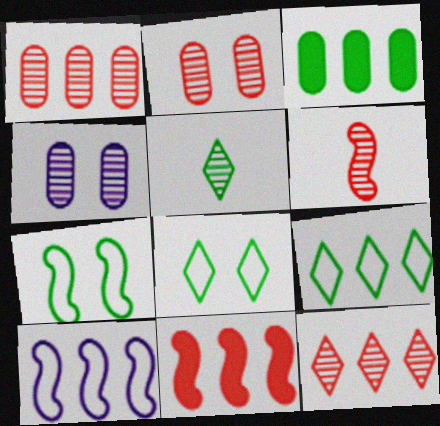[[2, 6, 12], 
[3, 5, 7], 
[3, 10, 12]]